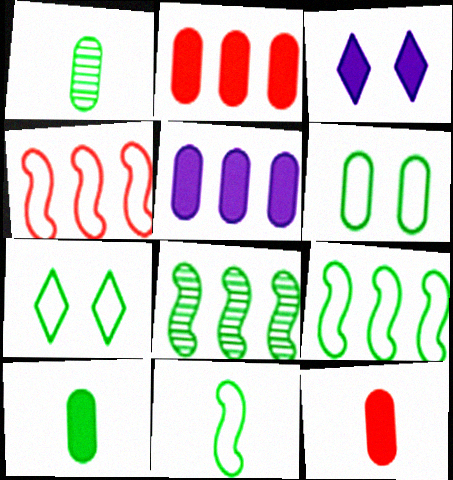[[1, 3, 4], 
[7, 8, 10]]